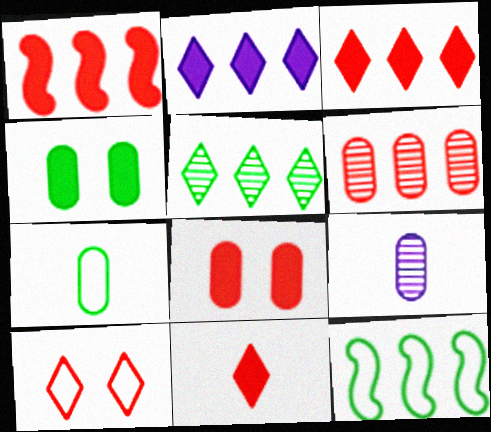[[1, 8, 11], 
[2, 6, 12]]